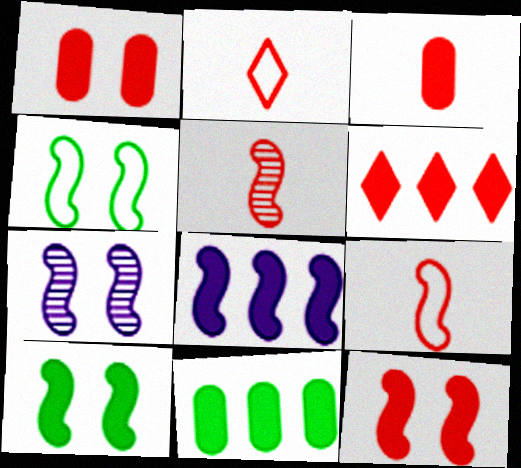[[2, 3, 5], 
[2, 7, 11], 
[3, 6, 12], 
[4, 5, 8], 
[4, 7, 12], 
[6, 8, 11]]